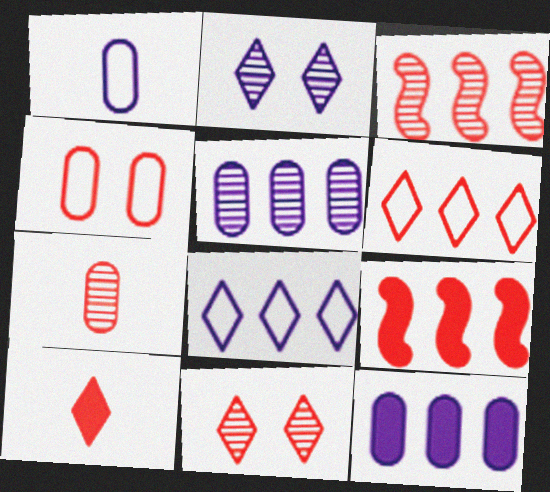[[3, 4, 10], 
[3, 7, 11], 
[6, 10, 11]]